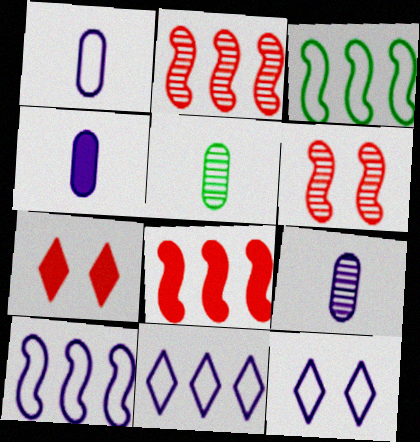[[1, 4, 9], 
[1, 10, 12], 
[3, 7, 9], 
[5, 7, 10], 
[5, 8, 12]]